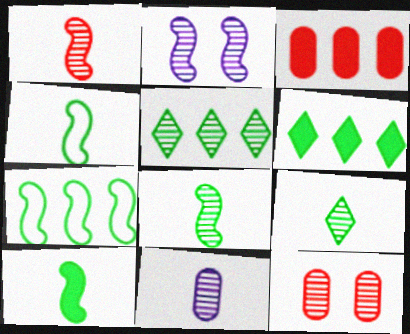[[1, 9, 11], 
[4, 8, 10]]